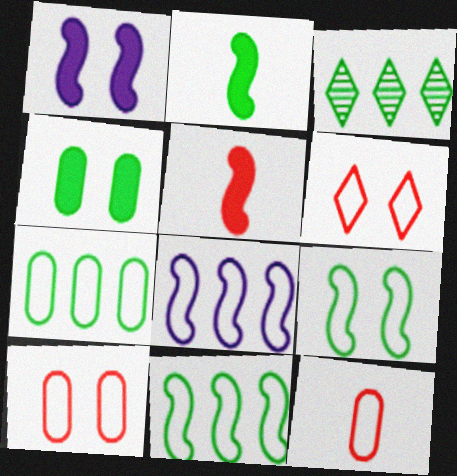[[1, 3, 12]]